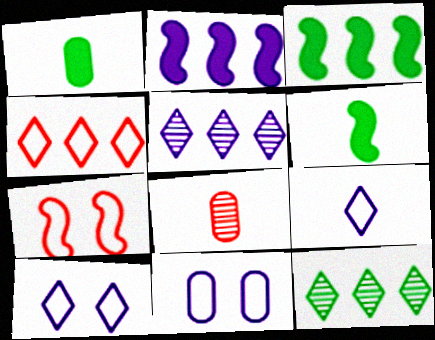[[1, 5, 7], 
[3, 8, 10], 
[6, 8, 9]]